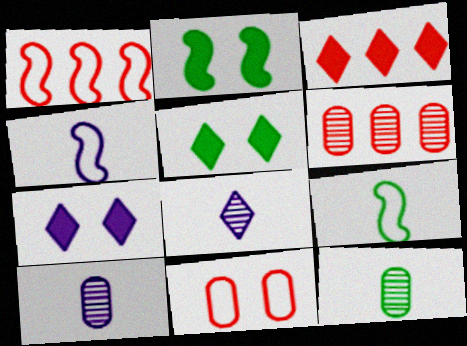[[1, 3, 6], 
[1, 5, 10], 
[1, 7, 12], 
[4, 5, 6], 
[6, 7, 9]]